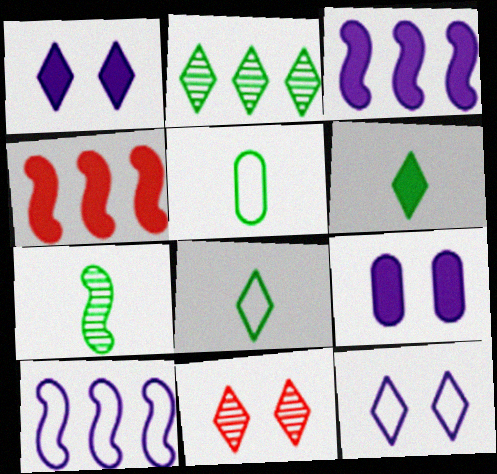[[3, 5, 11], 
[4, 6, 9], 
[5, 6, 7]]